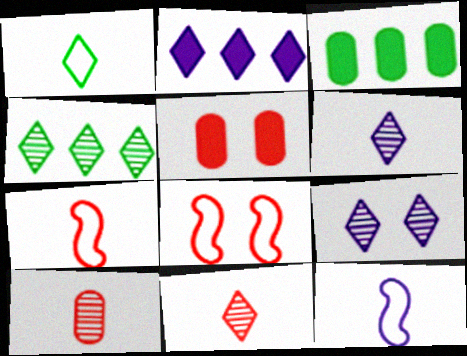[[3, 6, 8], 
[3, 7, 9], 
[4, 5, 12], 
[4, 9, 11]]